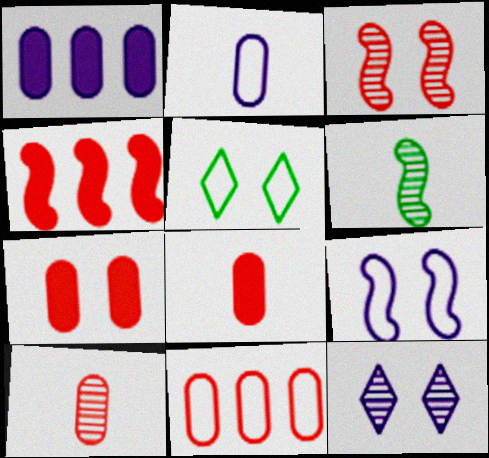[[4, 6, 9], 
[7, 10, 11]]